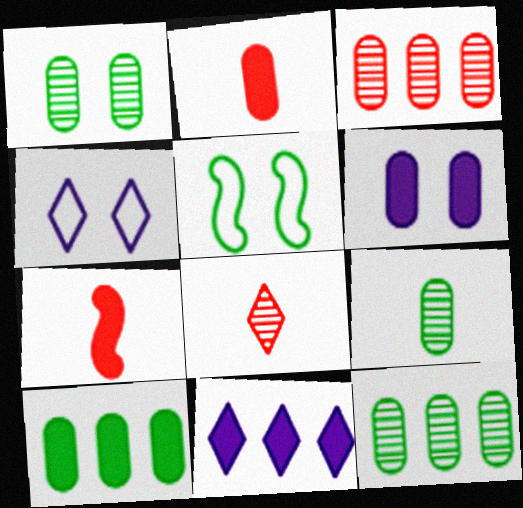[[1, 9, 12], 
[2, 6, 10], 
[4, 7, 12]]